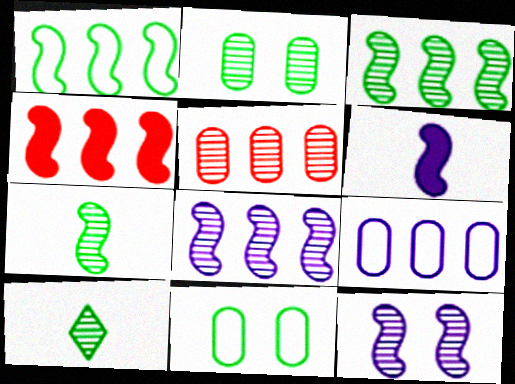[[1, 4, 8], 
[2, 3, 10], 
[5, 10, 12]]